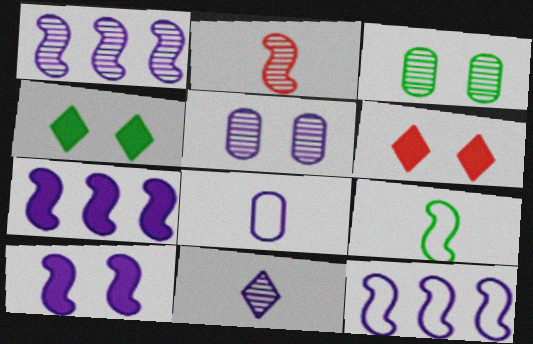[[1, 5, 11], 
[1, 7, 12]]